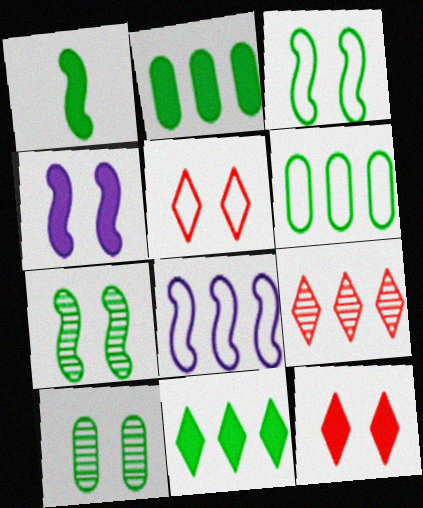[[2, 8, 9], 
[4, 5, 10]]